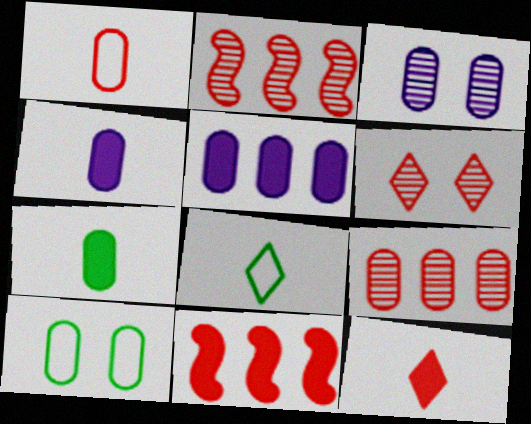[[1, 6, 11], 
[3, 8, 11], 
[4, 9, 10]]